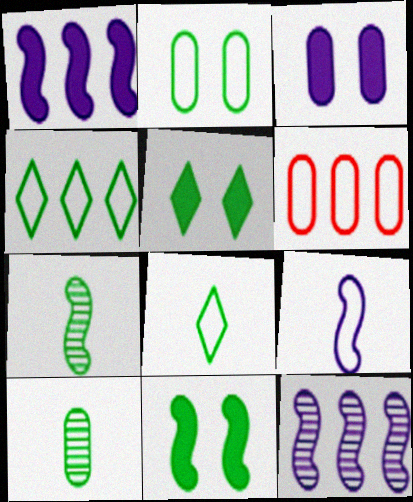[[3, 6, 10], 
[4, 10, 11]]